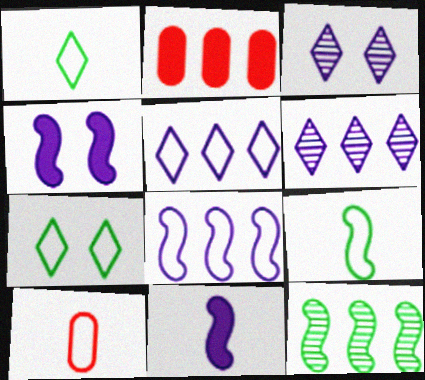[[2, 3, 9], 
[2, 5, 12], 
[7, 8, 10]]